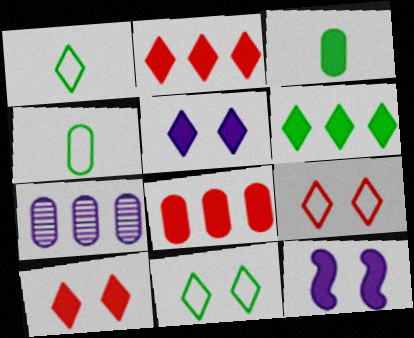[[2, 3, 12]]